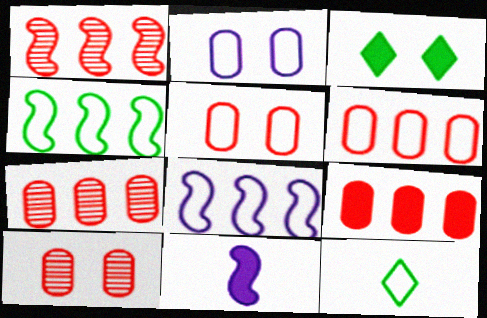[[3, 9, 11], 
[5, 8, 12], 
[6, 7, 9]]